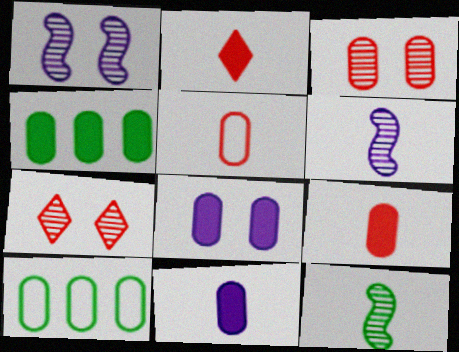[[1, 2, 10], 
[3, 10, 11], 
[4, 8, 9]]